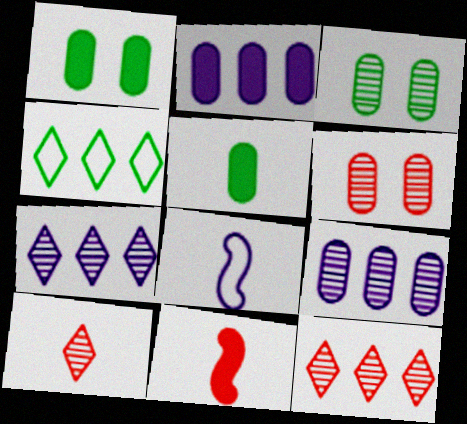[[1, 8, 12], 
[5, 8, 10]]